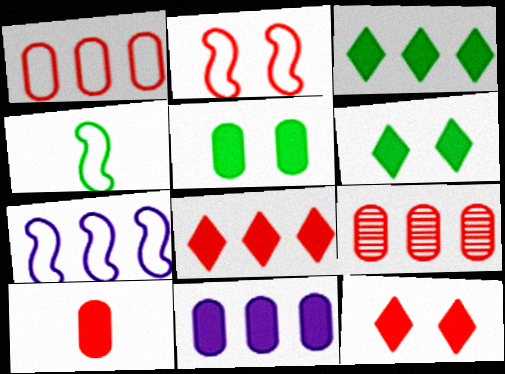[[2, 4, 7], 
[3, 7, 9], 
[5, 10, 11]]